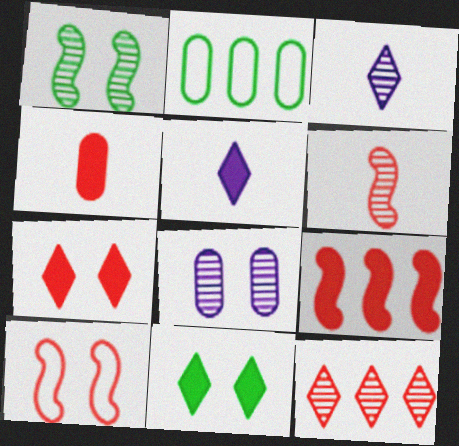[[2, 4, 8], 
[4, 7, 9], 
[4, 10, 12], 
[6, 9, 10], 
[8, 10, 11]]